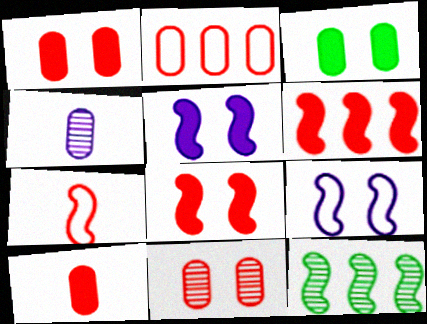[[2, 3, 4], 
[2, 10, 11], 
[5, 7, 12]]